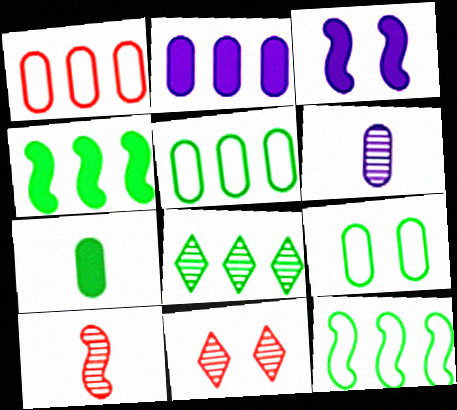[[3, 9, 11], 
[3, 10, 12], 
[4, 5, 8]]